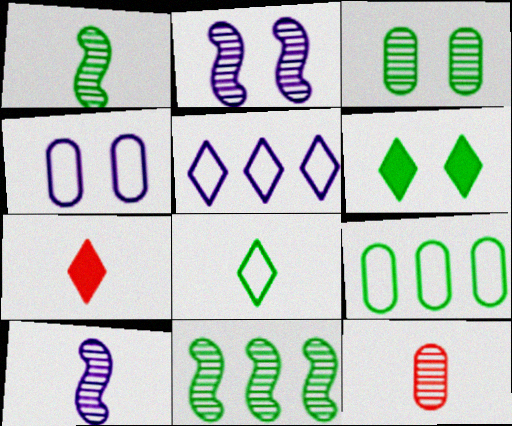[[1, 6, 9], 
[2, 7, 9], 
[4, 7, 11]]